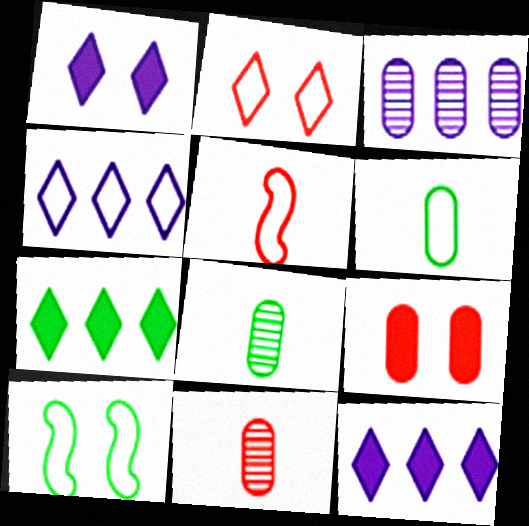[[3, 6, 9], 
[7, 8, 10], 
[10, 11, 12]]